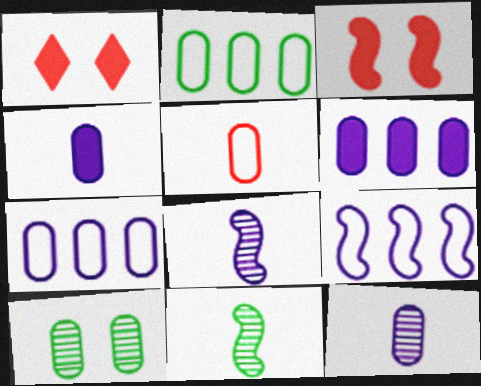[[1, 2, 8], 
[1, 7, 11], 
[3, 9, 11], 
[5, 6, 10]]